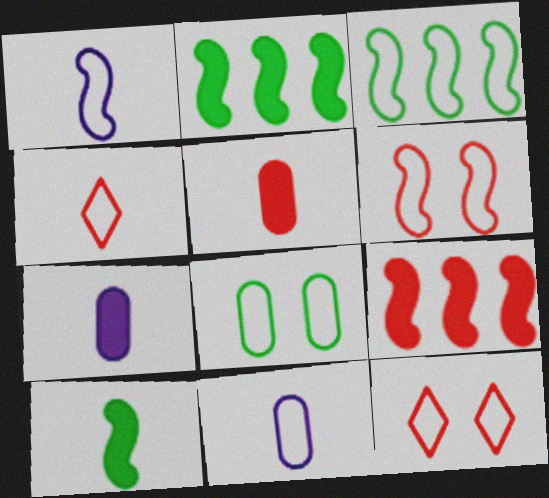[[1, 3, 6], 
[3, 11, 12]]